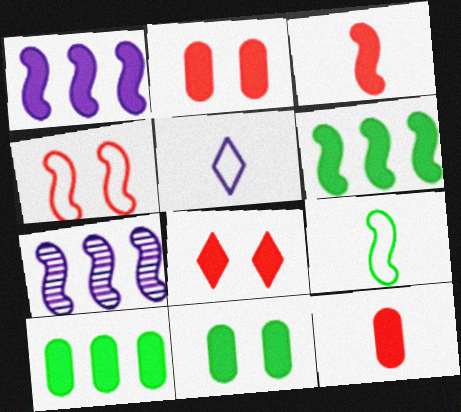[]